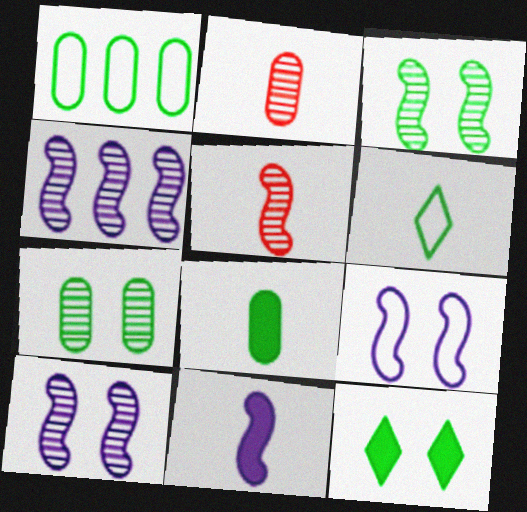[[1, 7, 8], 
[2, 6, 11], 
[3, 4, 5], 
[4, 9, 11]]